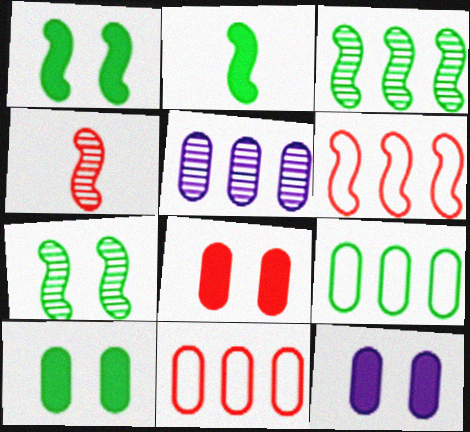[[8, 10, 12]]